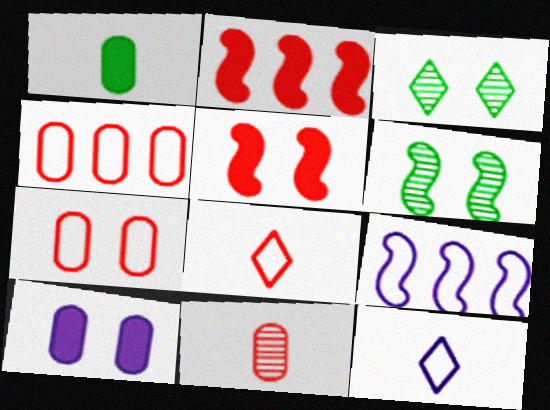[]